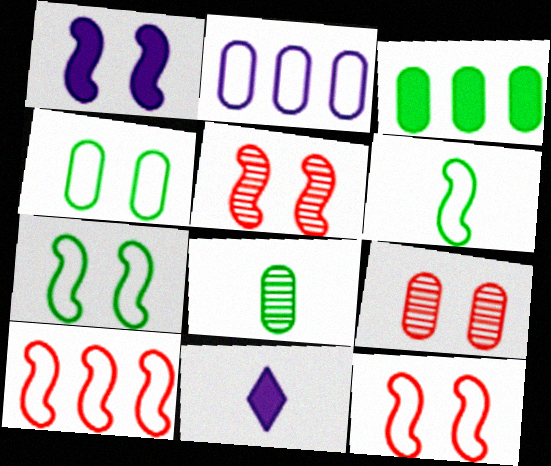[[1, 5, 7], 
[3, 4, 8]]